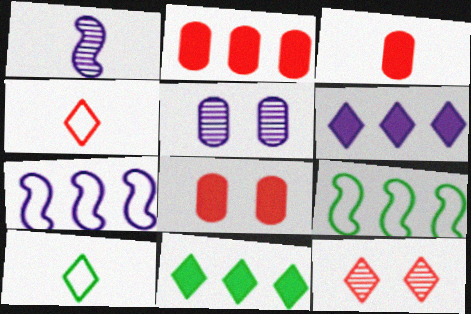[[1, 3, 10], 
[2, 3, 8], 
[6, 10, 12]]